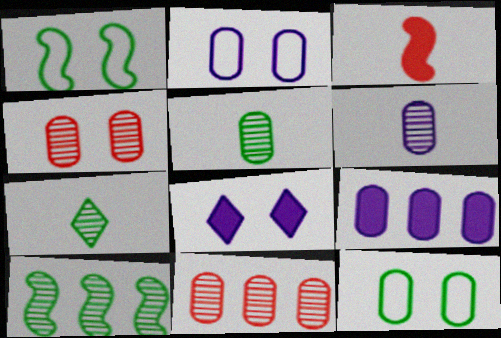[[1, 4, 8], 
[2, 6, 9]]